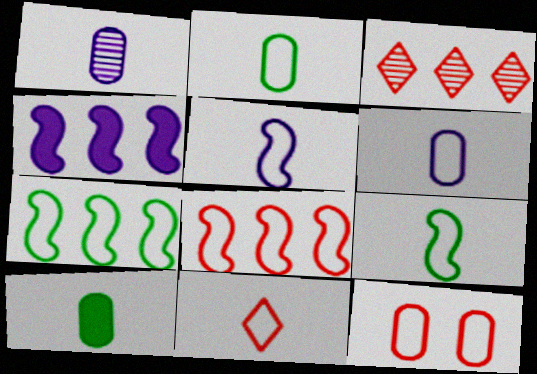[[2, 5, 11], 
[6, 9, 11], 
[8, 11, 12]]